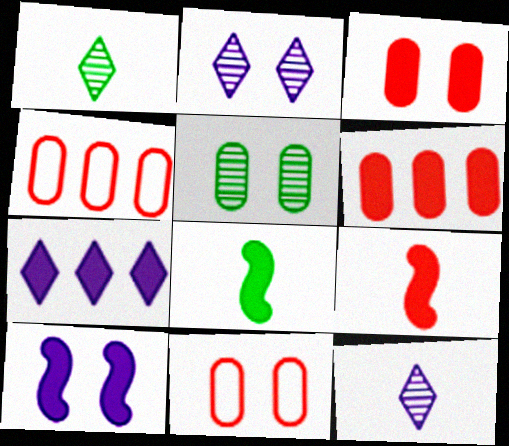[[1, 4, 10], 
[2, 4, 8], 
[3, 7, 8]]